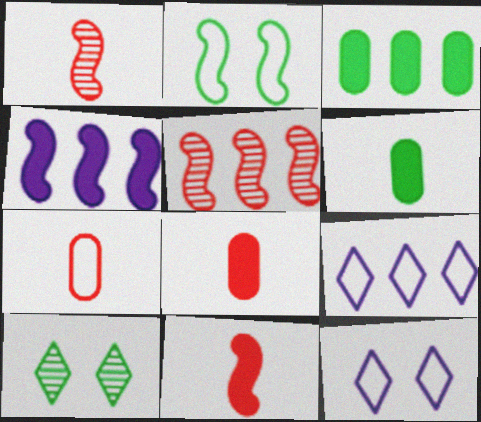[[1, 2, 4], 
[1, 3, 12], 
[2, 7, 9], 
[3, 5, 9], 
[4, 7, 10], 
[5, 6, 12]]